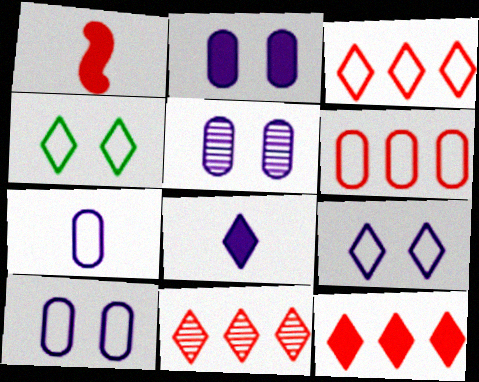[[2, 5, 10], 
[3, 11, 12], 
[4, 8, 11]]